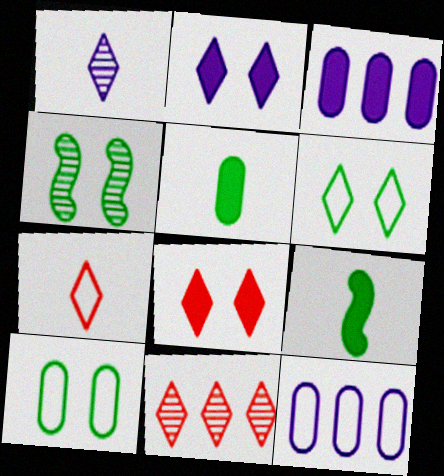[[3, 4, 7], 
[3, 8, 9], 
[7, 8, 11]]